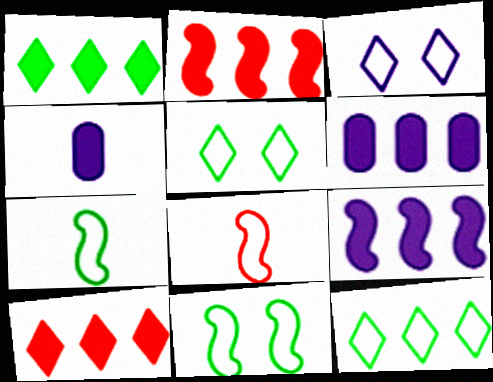[[1, 2, 6]]